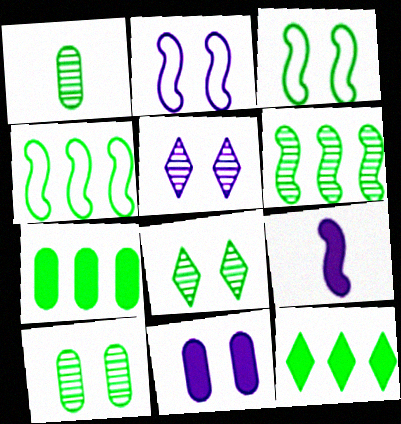[[1, 3, 12], 
[1, 6, 8], 
[2, 5, 11]]